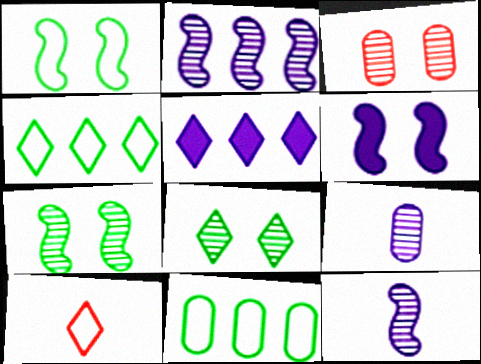[[5, 8, 10]]